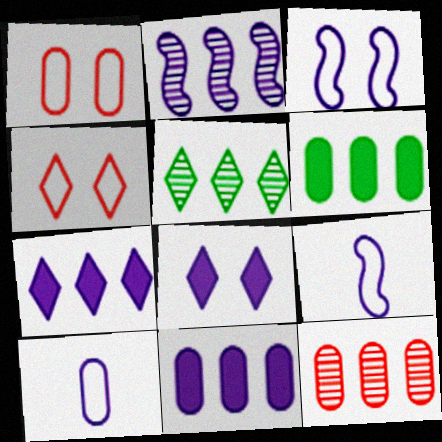[[2, 5, 12], 
[2, 8, 10]]